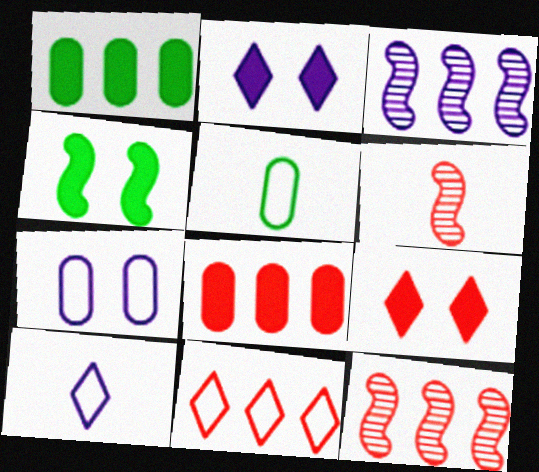[[1, 3, 11], 
[2, 5, 12], 
[3, 5, 9], 
[8, 11, 12]]